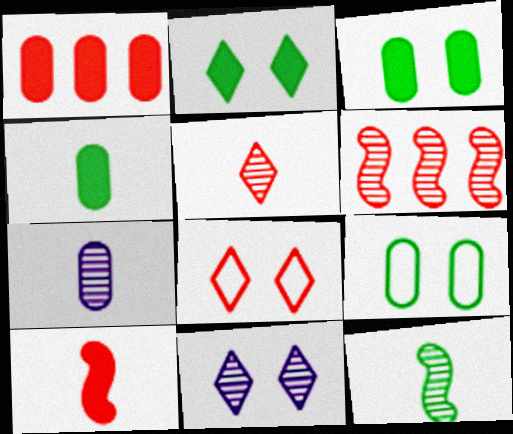[[1, 7, 9], 
[2, 8, 11], 
[5, 7, 12]]